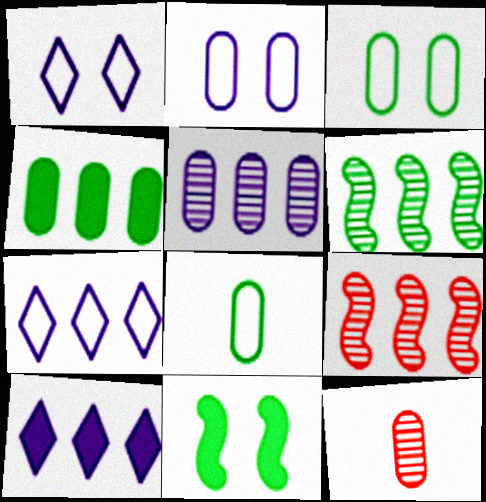[[2, 4, 12], 
[4, 7, 9], 
[7, 11, 12]]